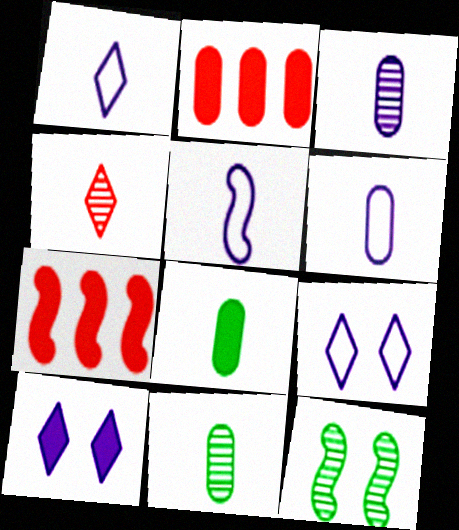[[1, 2, 12], 
[1, 5, 6], 
[4, 5, 8], 
[5, 7, 12], 
[7, 8, 10], 
[7, 9, 11]]